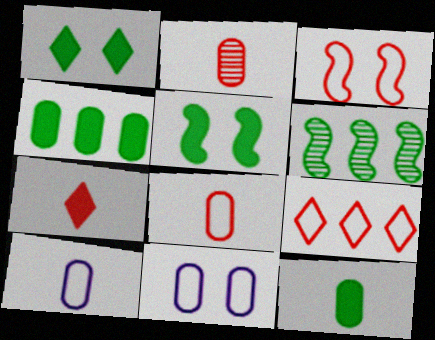[[2, 4, 11], 
[2, 10, 12], 
[3, 8, 9], 
[6, 7, 11]]